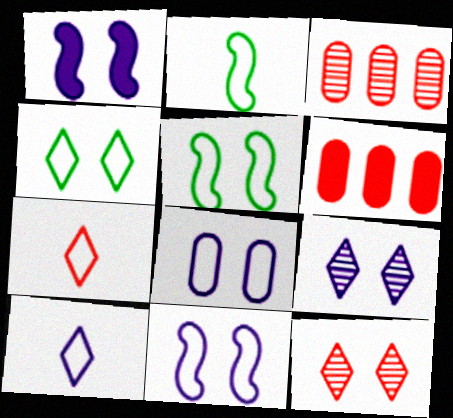[[1, 8, 9], 
[2, 6, 9]]